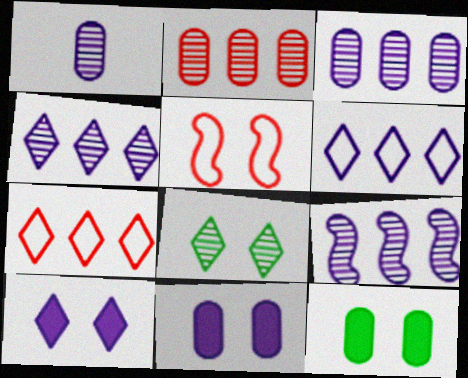[[3, 4, 9], 
[5, 8, 11]]